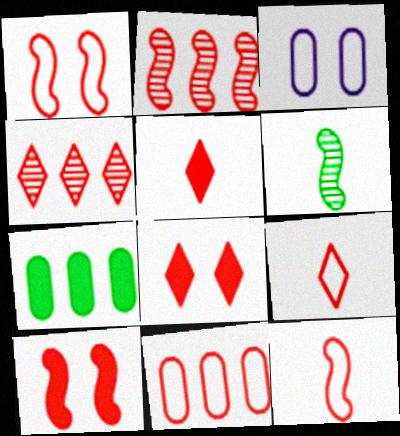[[1, 9, 11], 
[2, 10, 12], 
[4, 8, 9]]